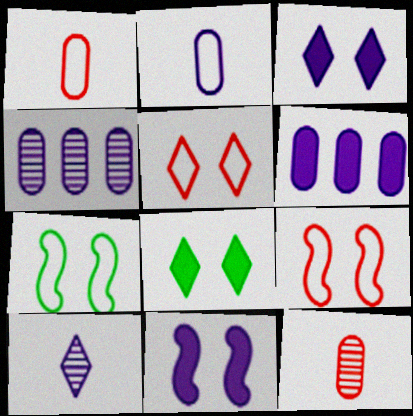[]